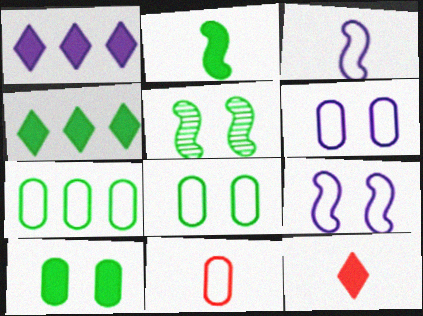[[1, 5, 11], 
[2, 4, 10], 
[6, 7, 11]]